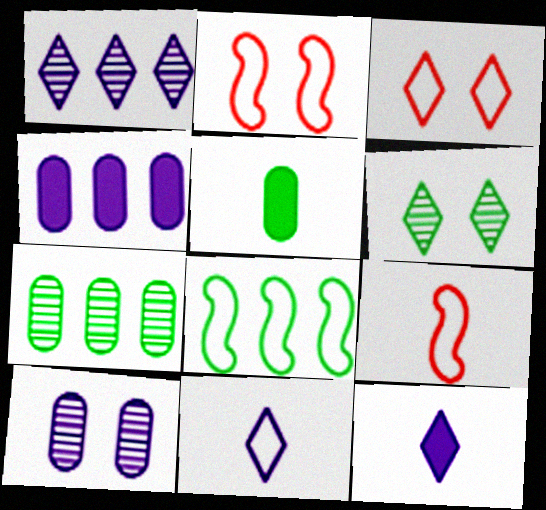[[1, 2, 5], 
[2, 7, 12], 
[4, 6, 9], 
[5, 6, 8]]